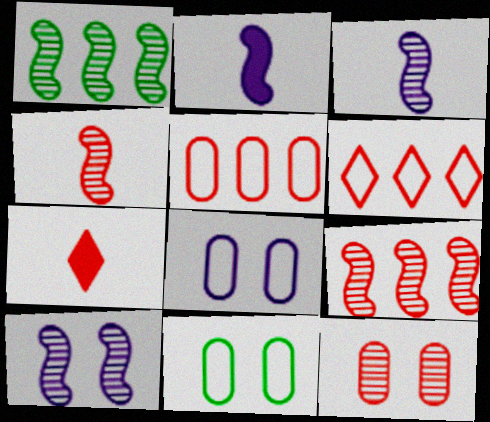[[1, 4, 10], 
[1, 7, 8]]